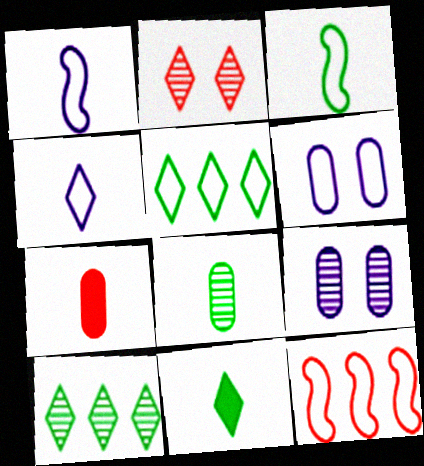[[2, 7, 12], 
[3, 8, 11], 
[9, 11, 12]]